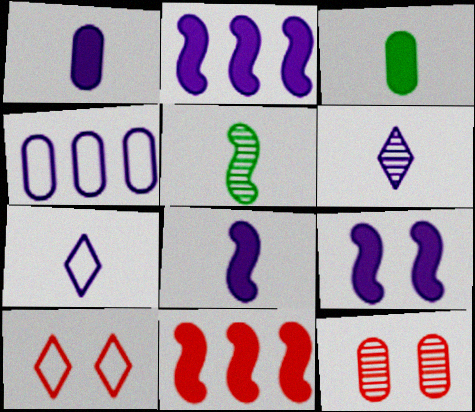[[2, 8, 9], 
[3, 4, 12], 
[4, 6, 9]]